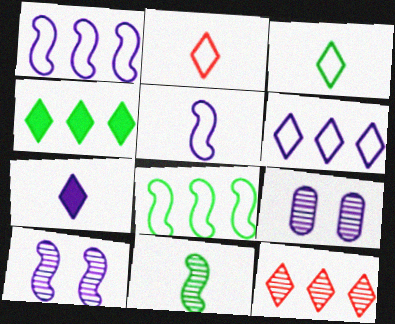[[1, 7, 9], 
[4, 6, 12], 
[9, 11, 12]]